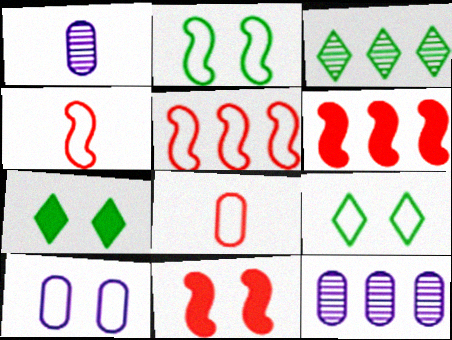[[1, 5, 7], 
[1, 6, 9], 
[4, 7, 12]]